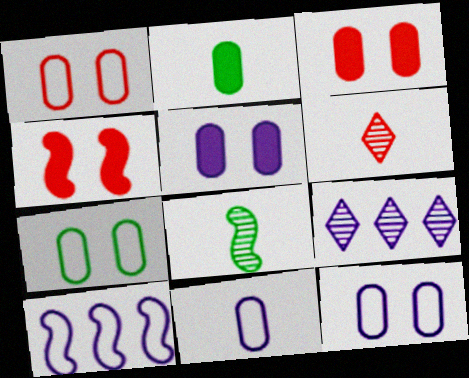[[1, 7, 12], 
[4, 8, 10]]